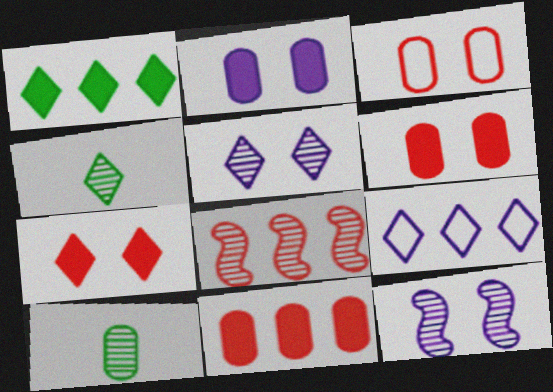[[4, 7, 9], 
[5, 8, 10]]